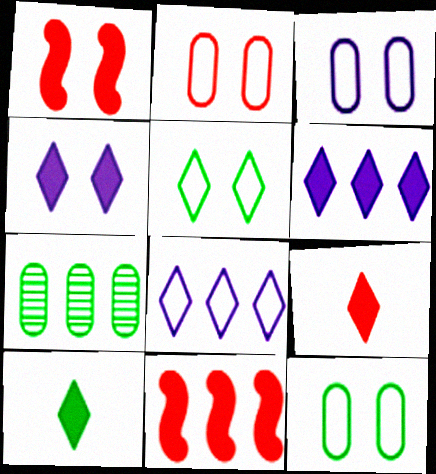[[2, 3, 12], 
[7, 8, 11]]